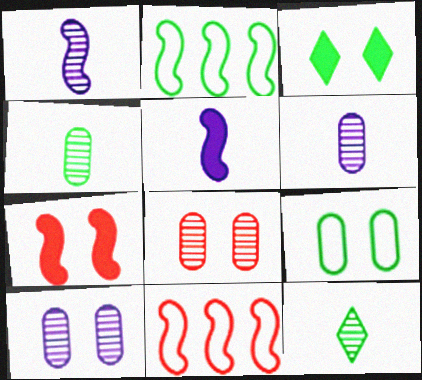[[1, 2, 7], 
[2, 3, 4], 
[3, 6, 11]]